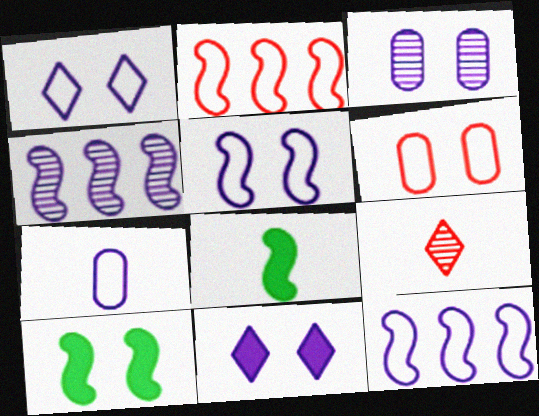[[1, 7, 12], 
[3, 5, 11], 
[4, 7, 11], 
[7, 8, 9]]